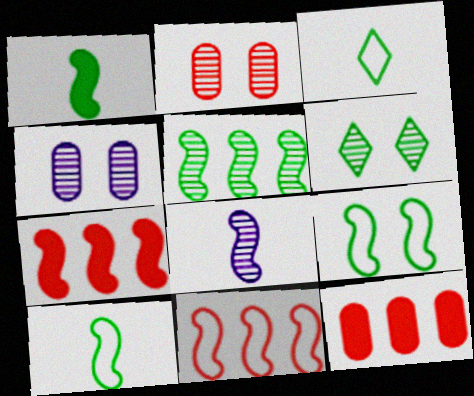[[1, 5, 9], 
[3, 4, 7], 
[7, 8, 9]]